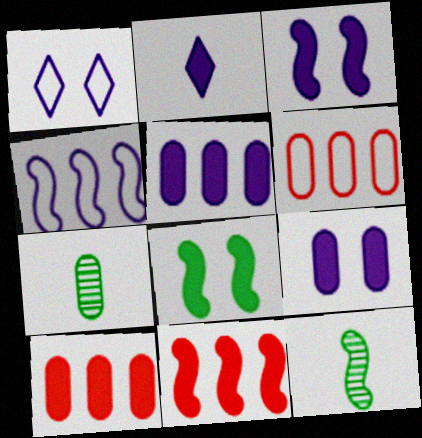[[1, 7, 11], 
[1, 10, 12], 
[2, 3, 5], 
[2, 8, 10], 
[6, 7, 9]]